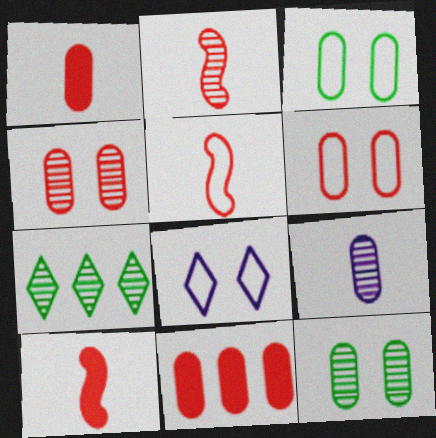[[2, 5, 10], 
[3, 9, 11]]